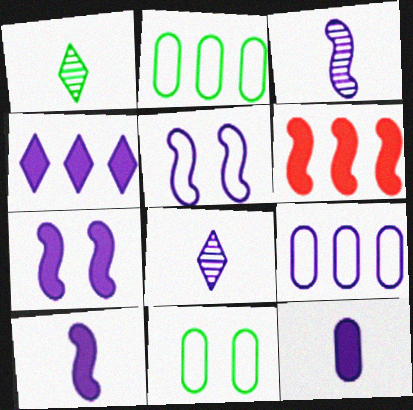[[4, 7, 12], 
[6, 8, 11], 
[7, 8, 9]]